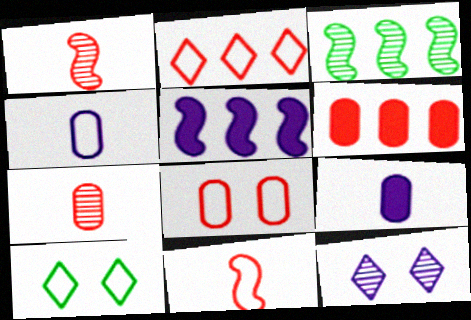[[2, 8, 11], 
[3, 7, 12], 
[4, 5, 12], 
[5, 7, 10], 
[6, 7, 8]]